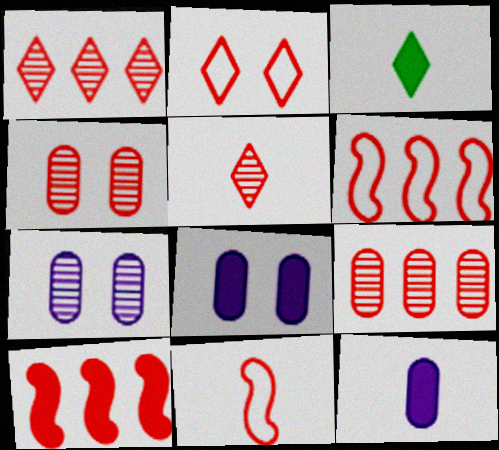[[3, 6, 7], 
[3, 8, 10]]